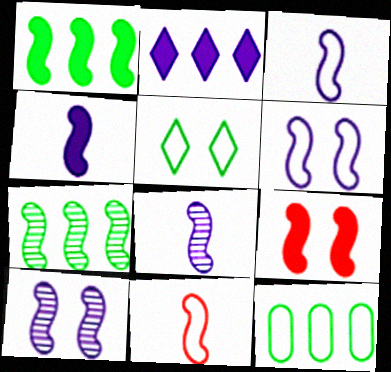[[1, 4, 9], 
[1, 10, 11], 
[3, 4, 8], 
[3, 7, 9]]